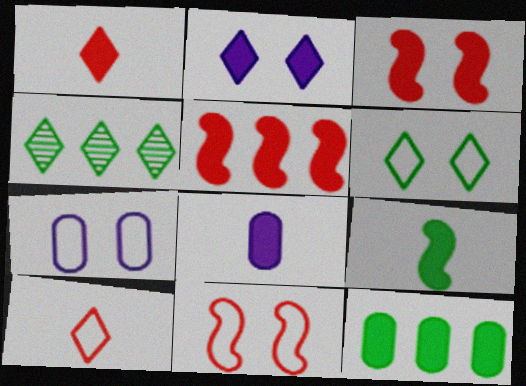[[1, 8, 9], 
[2, 4, 10], 
[4, 8, 11], 
[6, 7, 11]]